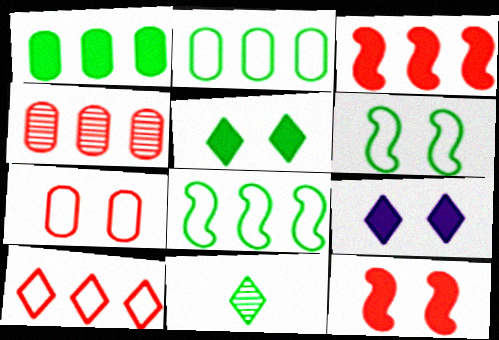[[1, 6, 11], 
[3, 4, 10], 
[9, 10, 11]]